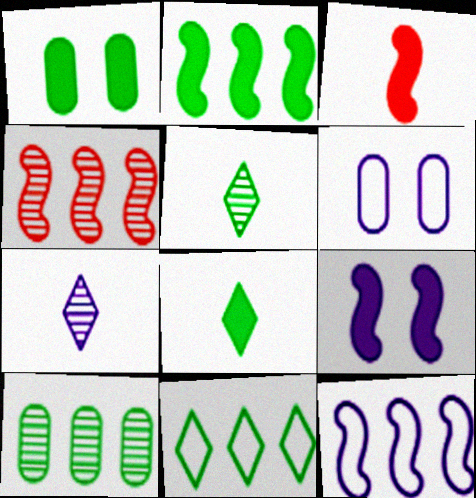[[1, 2, 8], 
[2, 3, 9], 
[2, 4, 12], 
[2, 10, 11], 
[4, 6, 8]]